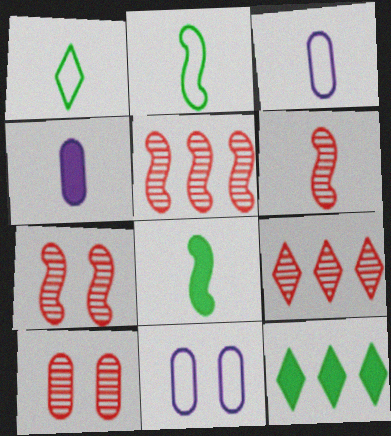[[1, 4, 6], 
[3, 7, 12], 
[5, 6, 7], 
[6, 9, 10], 
[6, 11, 12], 
[8, 9, 11]]